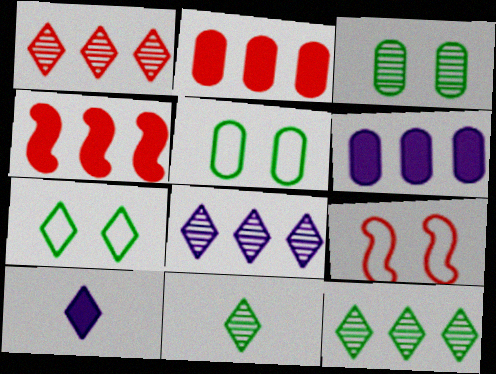[[1, 7, 10], 
[1, 8, 12], 
[6, 9, 11]]